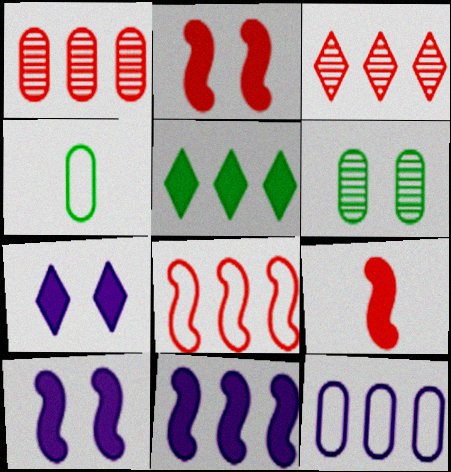[[3, 4, 10]]